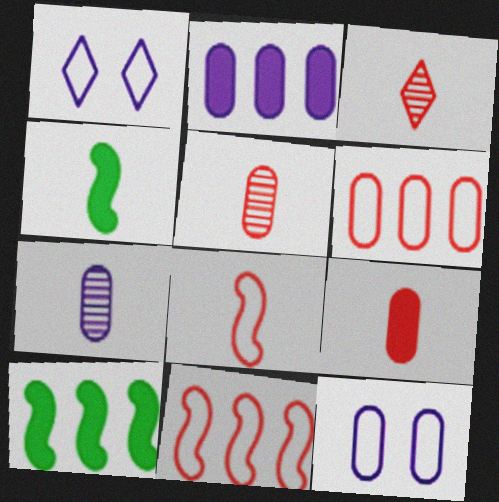[[1, 5, 10], 
[2, 7, 12], 
[3, 8, 9], 
[3, 10, 12]]